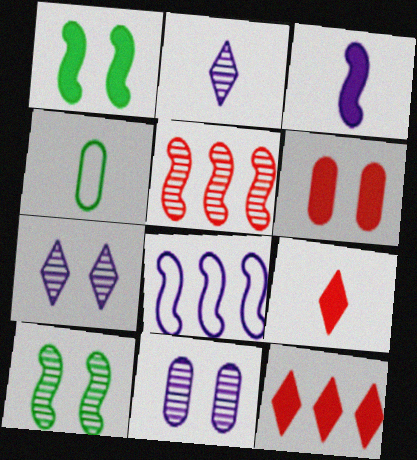[]